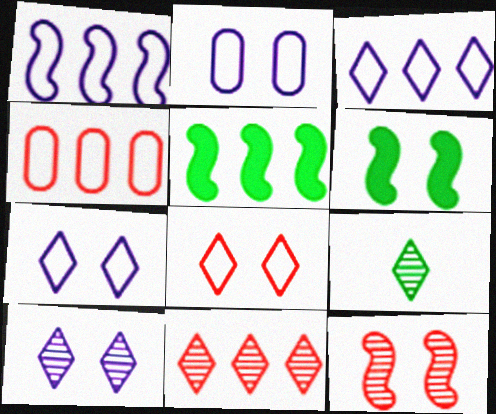[[9, 10, 11]]